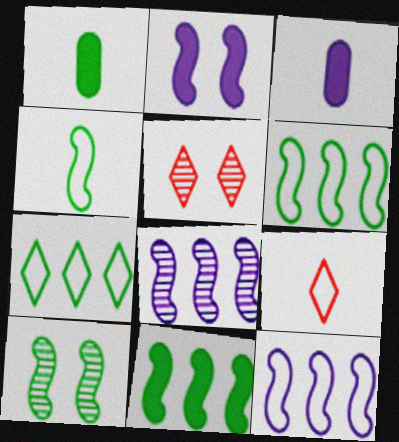[[1, 5, 12], 
[1, 7, 10], 
[3, 5, 6], 
[4, 10, 11]]